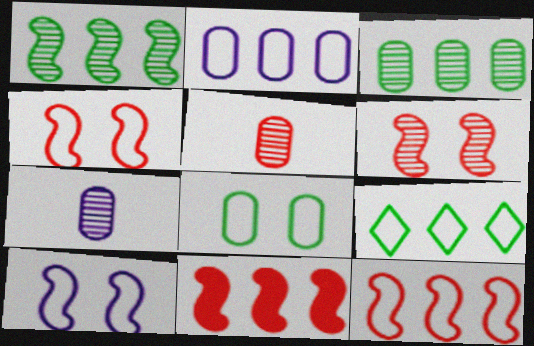[[2, 9, 12]]